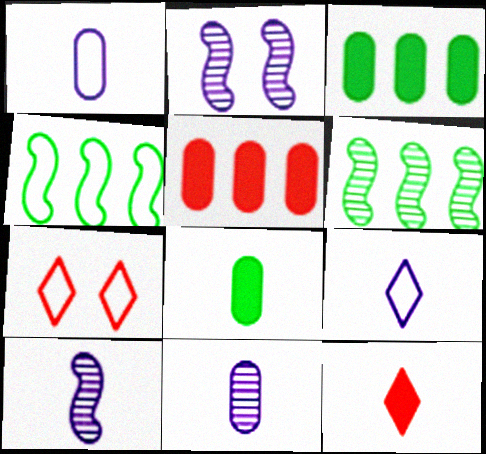[[1, 4, 7], 
[3, 7, 10]]